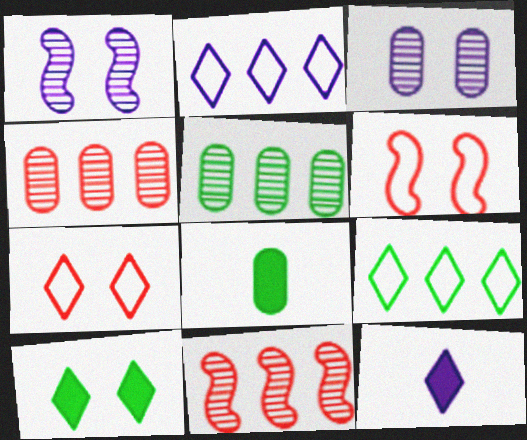[[3, 6, 10], 
[5, 6, 12]]